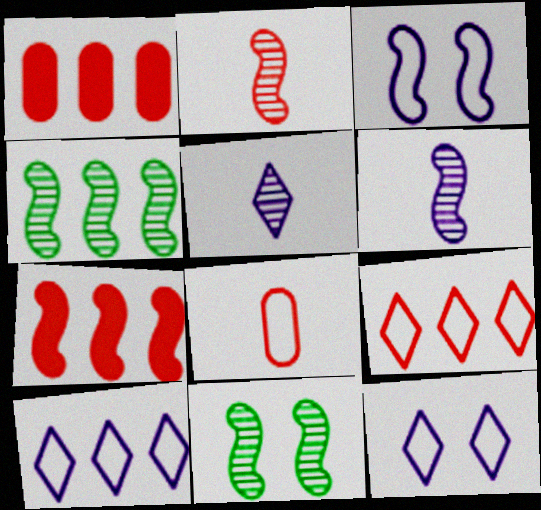[[1, 4, 10]]